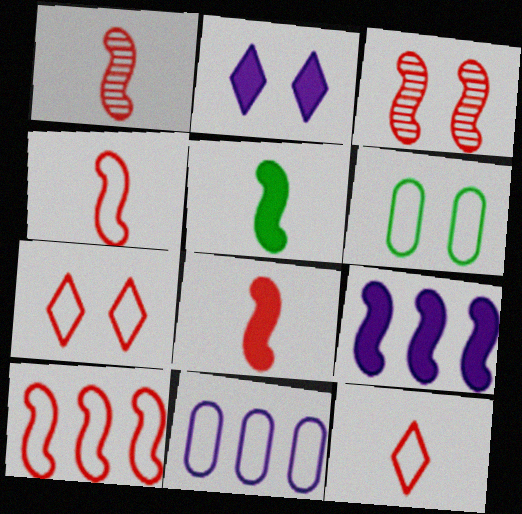[[1, 4, 8], 
[2, 3, 6], 
[3, 8, 10]]